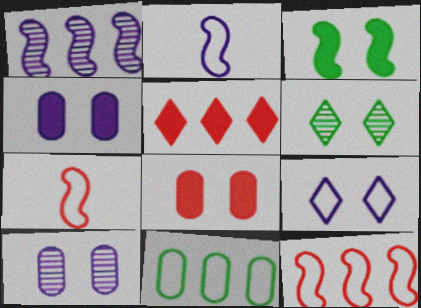[[1, 3, 7], 
[1, 5, 11], 
[7, 9, 11]]